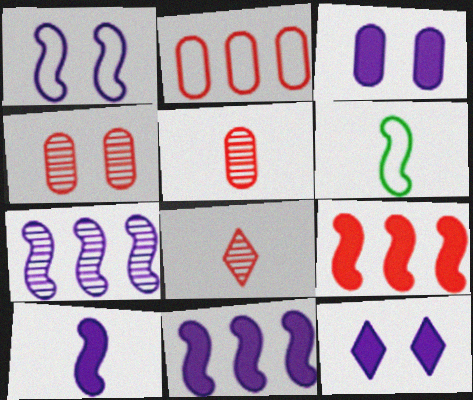[[1, 7, 10]]